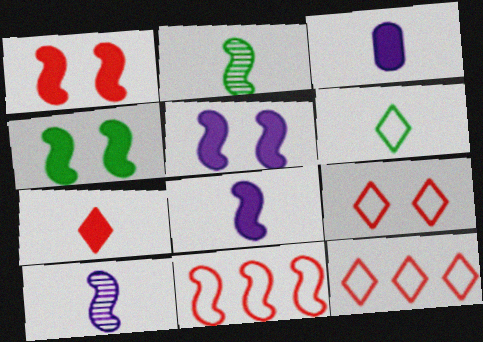[[1, 4, 5], 
[2, 5, 11], 
[4, 10, 11]]